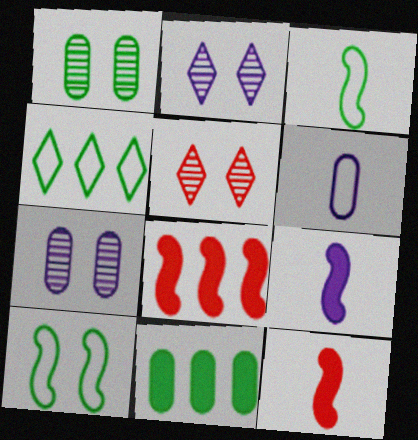[[4, 7, 12]]